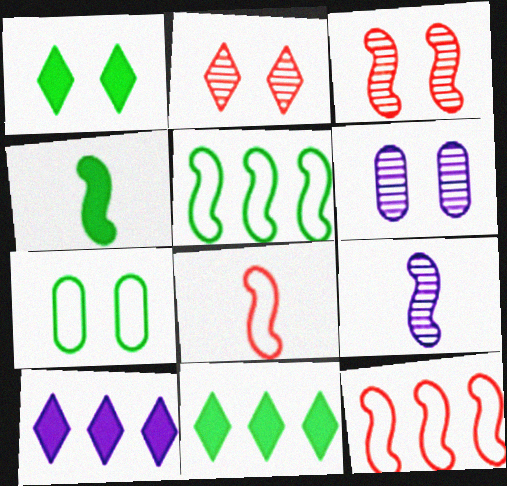[[4, 8, 9], 
[6, 8, 11]]